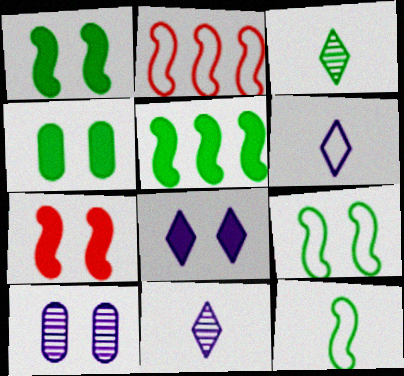[[2, 4, 11], 
[4, 7, 8]]